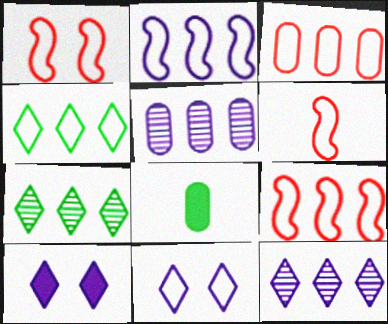[[1, 6, 9], 
[1, 8, 12], 
[2, 3, 4]]